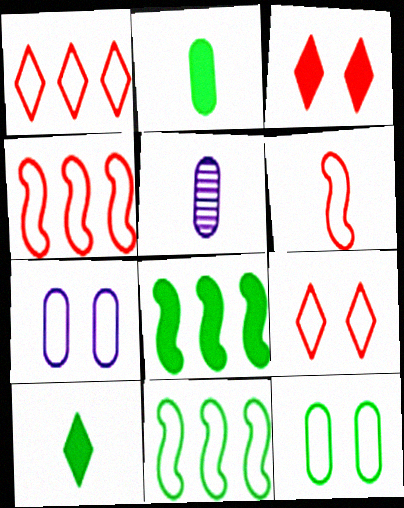[[3, 5, 11], 
[5, 6, 10], 
[5, 8, 9]]